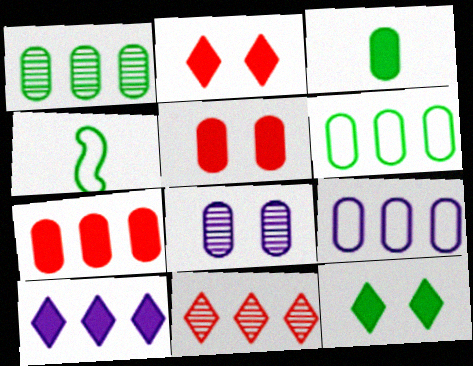[[1, 4, 12], 
[1, 7, 9]]